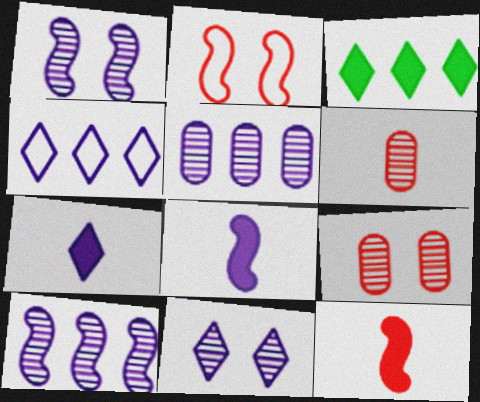[[4, 7, 11]]